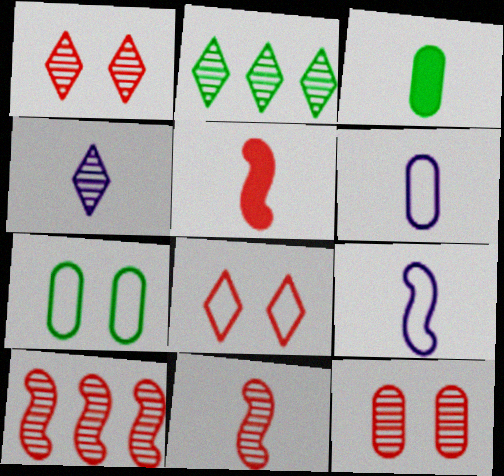[[1, 2, 4]]